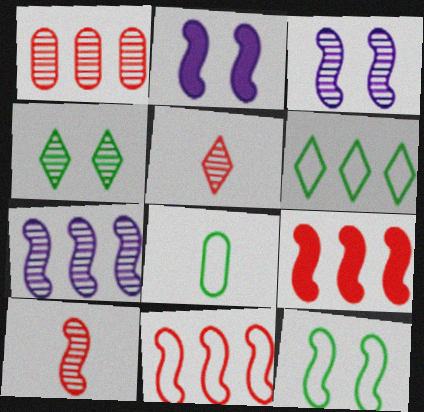[[6, 8, 12]]